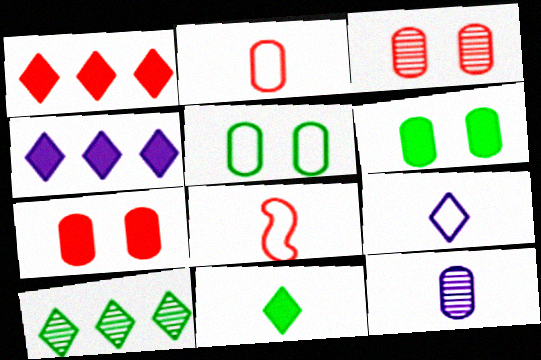[[1, 3, 8], 
[8, 11, 12]]